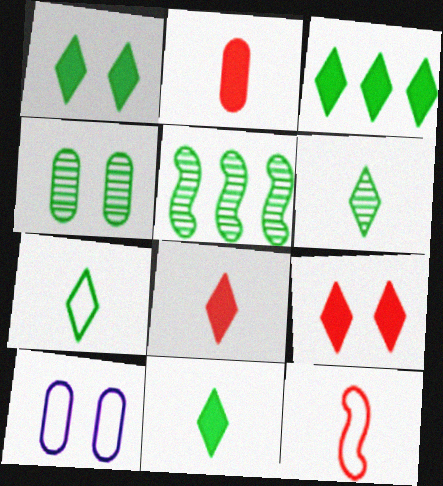[[1, 3, 11], 
[4, 5, 6], 
[5, 8, 10], 
[6, 7, 11]]